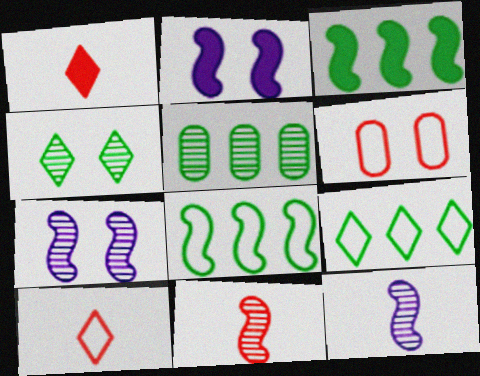[[2, 4, 6], 
[2, 5, 10], 
[2, 8, 11], 
[3, 5, 9]]